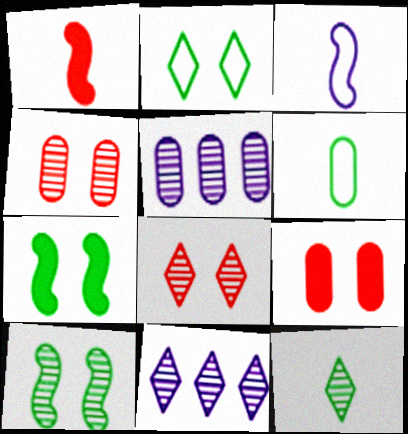[[1, 2, 5], 
[5, 6, 9], 
[8, 11, 12]]